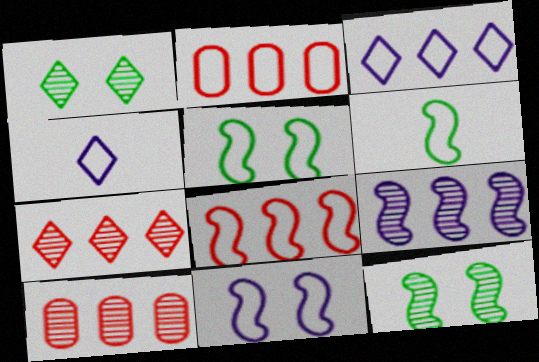[[2, 4, 5], 
[6, 8, 11]]